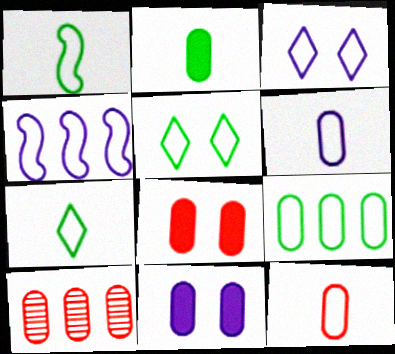[[1, 5, 9], 
[3, 4, 6], 
[4, 5, 12], 
[8, 10, 12]]